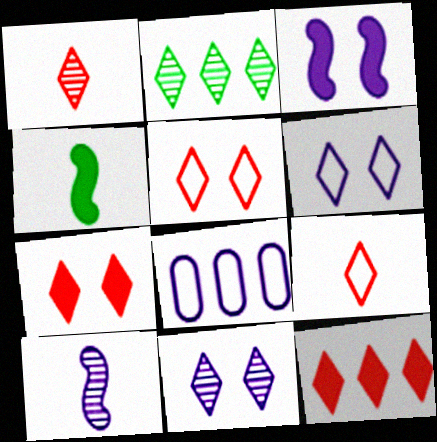[[1, 2, 11], 
[1, 5, 12]]